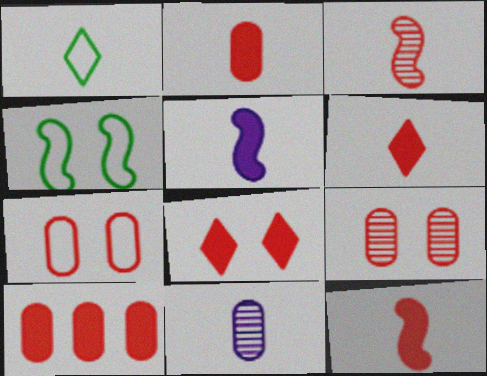[[1, 11, 12], 
[2, 6, 12], 
[8, 10, 12]]